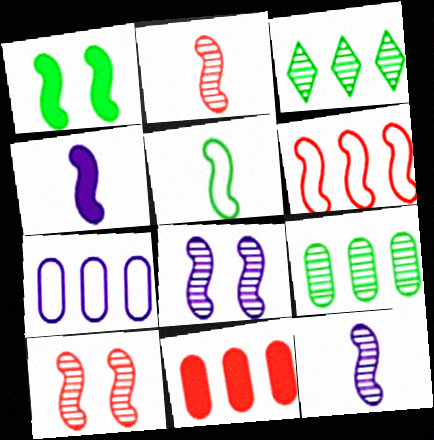[[1, 6, 12], 
[2, 4, 5], 
[7, 9, 11]]